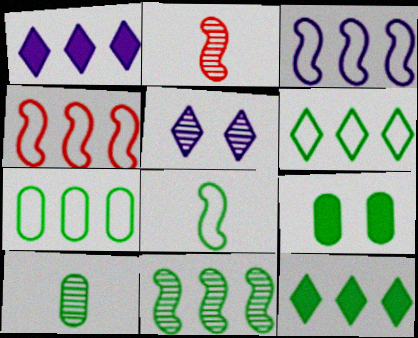[[7, 9, 10], 
[7, 11, 12]]